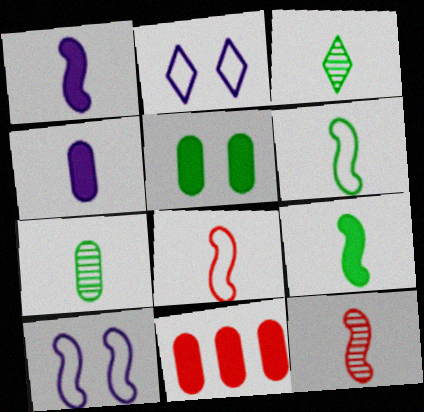[[1, 6, 12], 
[3, 4, 8], 
[3, 10, 11], 
[4, 5, 11]]